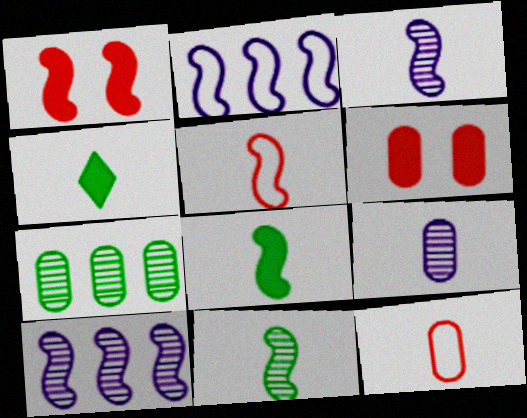[[1, 2, 11], 
[3, 4, 12], 
[3, 5, 8], 
[4, 5, 9]]